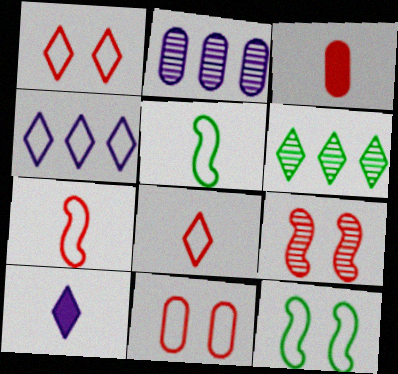[[1, 6, 10], 
[4, 5, 11]]